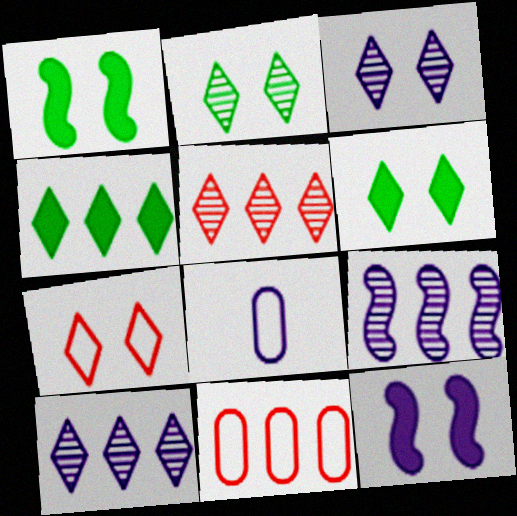[[1, 5, 8], 
[3, 6, 7], 
[4, 9, 11], 
[8, 10, 12]]